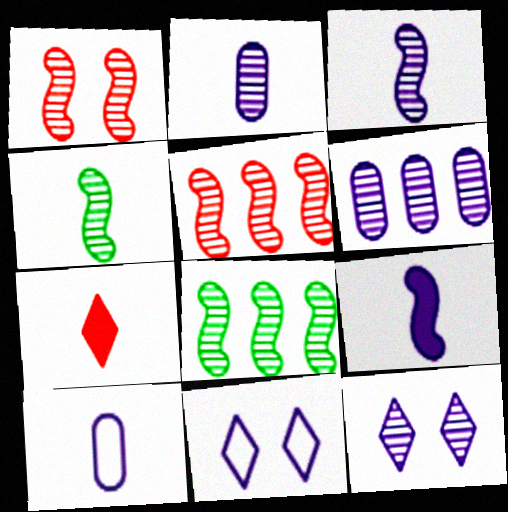[[1, 3, 8], 
[3, 6, 12], 
[4, 7, 10], 
[6, 9, 11]]